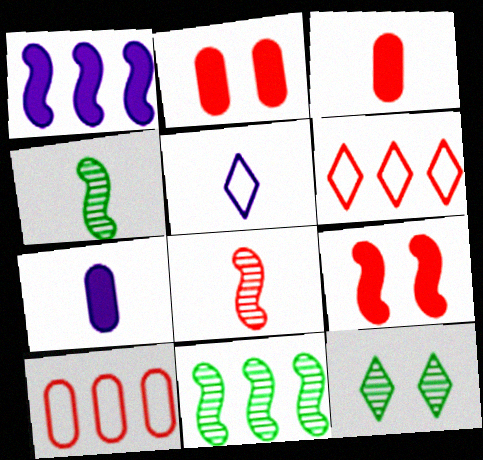[[2, 5, 11], 
[2, 6, 8], 
[3, 4, 5]]